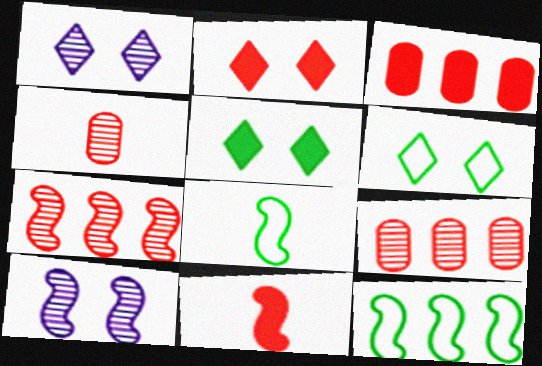[[1, 2, 6], 
[1, 3, 8], 
[2, 3, 11], 
[10, 11, 12]]